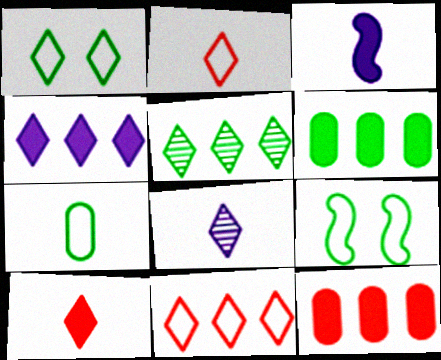[[4, 5, 11], 
[8, 9, 12]]